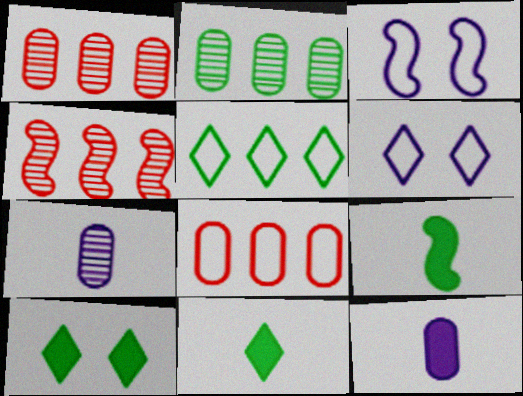[[1, 3, 11], 
[1, 6, 9], 
[3, 4, 9]]